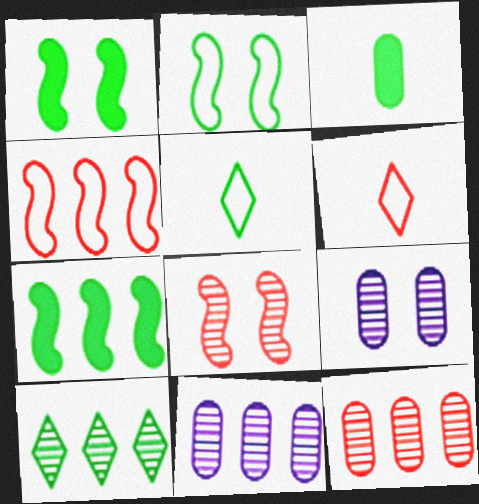[[1, 6, 11], 
[2, 3, 10], 
[6, 7, 9]]